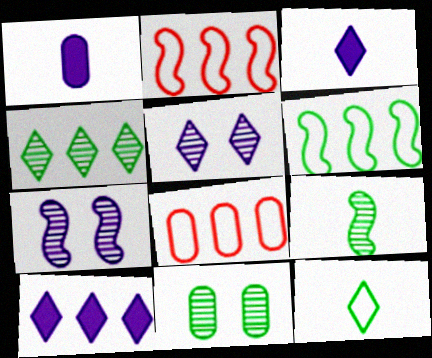[[1, 8, 11], 
[2, 3, 11], 
[4, 9, 11]]